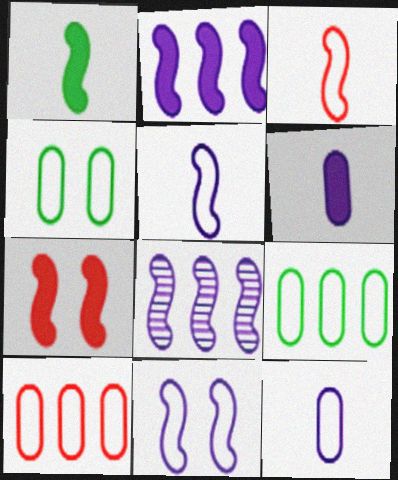[[1, 2, 7], 
[4, 10, 12]]